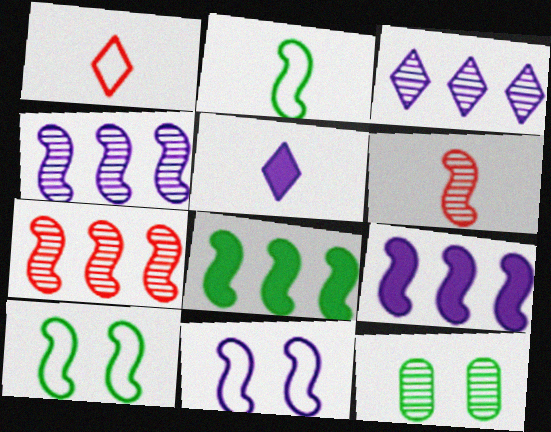[[1, 9, 12], 
[3, 6, 12], 
[6, 8, 11], 
[6, 9, 10]]